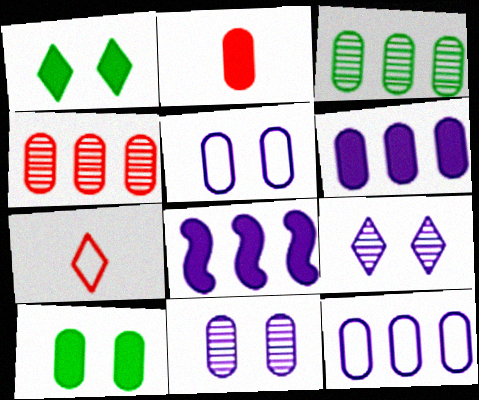[[1, 2, 8], 
[2, 3, 5], 
[2, 6, 10]]